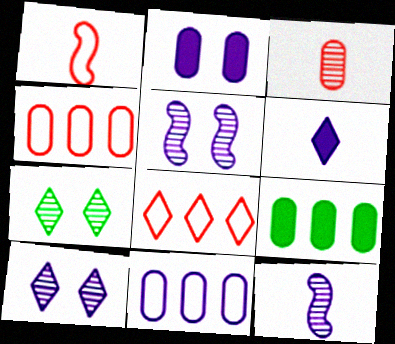[[1, 9, 10], 
[5, 6, 11], 
[6, 7, 8]]